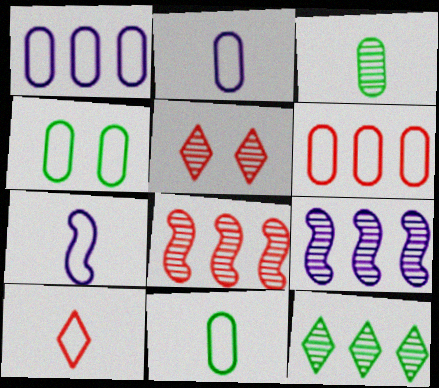[[2, 4, 6], 
[3, 5, 9], 
[7, 10, 11]]